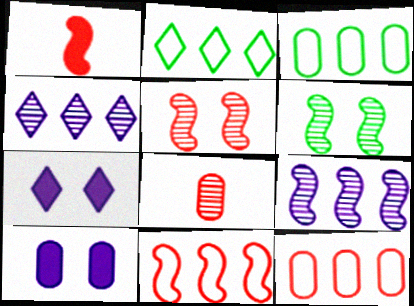[[1, 5, 11], 
[3, 8, 10], 
[4, 6, 8]]